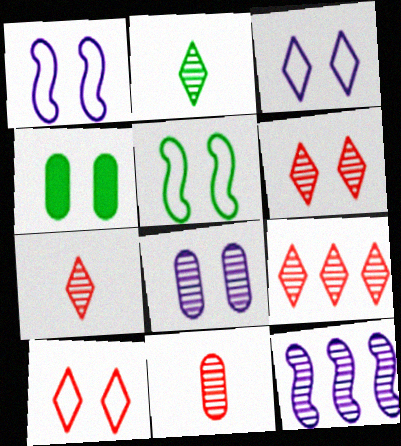[[1, 4, 6], 
[6, 7, 9]]